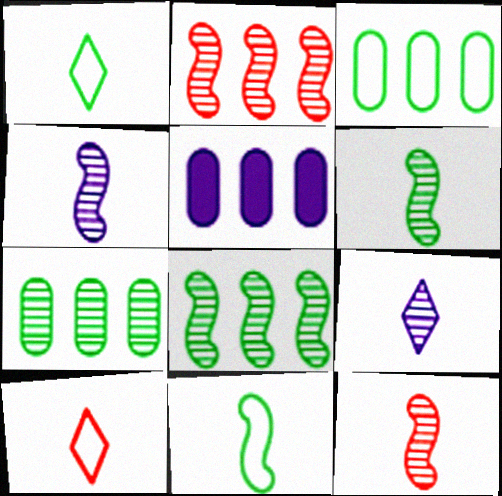[[4, 6, 12]]